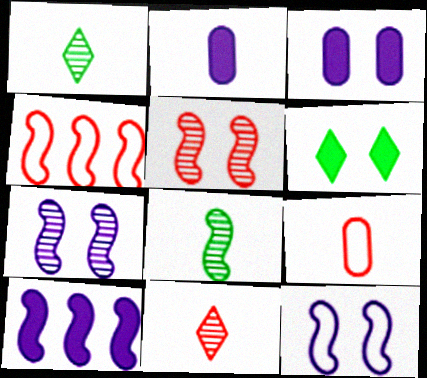[[1, 3, 4]]